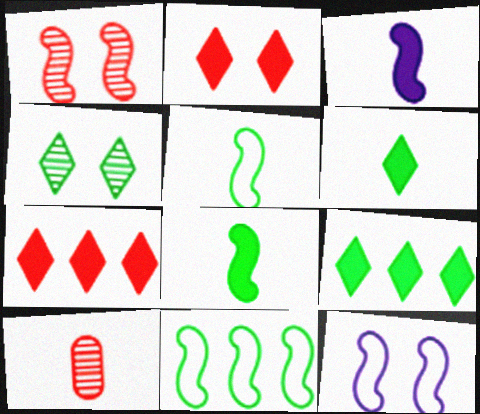[[1, 3, 11], 
[9, 10, 12]]